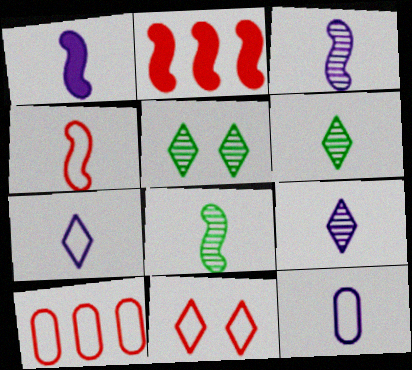[[1, 4, 8], 
[1, 5, 10], 
[1, 9, 12], 
[2, 5, 12], 
[4, 10, 11]]